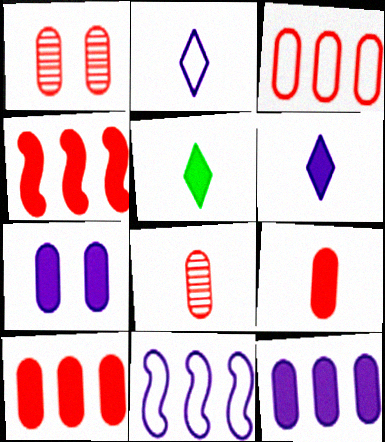[[1, 3, 9], 
[1, 5, 11], 
[4, 5, 7]]